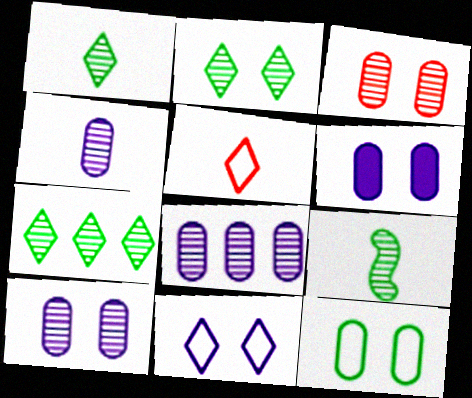[[1, 2, 7], 
[3, 6, 12], 
[4, 8, 10]]